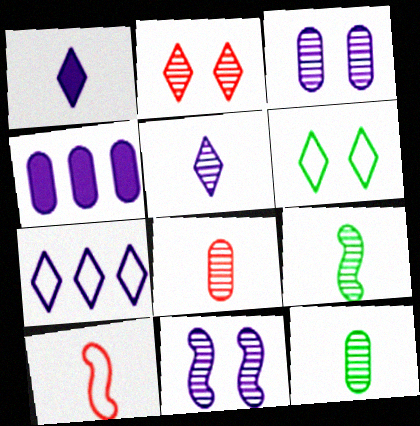[[1, 10, 12], 
[5, 8, 9]]